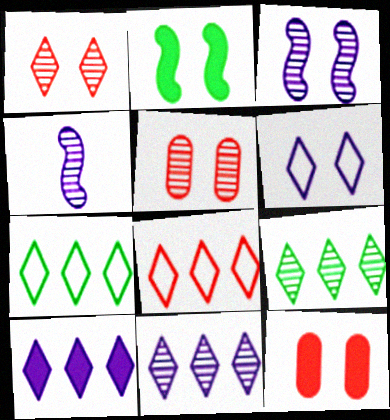[[2, 5, 6], 
[4, 5, 9], 
[4, 7, 12], 
[8, 9, 10]]